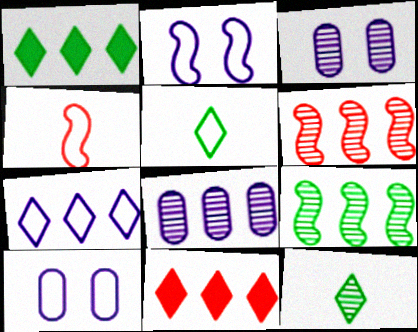[[1, 3, 4], 
[3, 6, 12]]